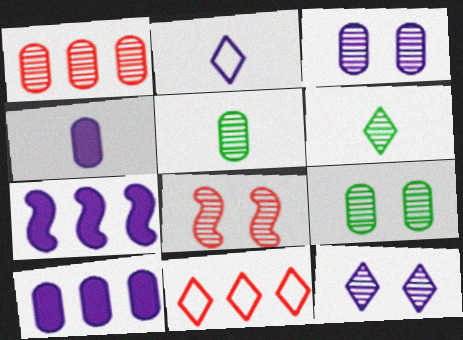[[1, 3, 5], 
[2, 3, 7], 
[8, 9, 12]]